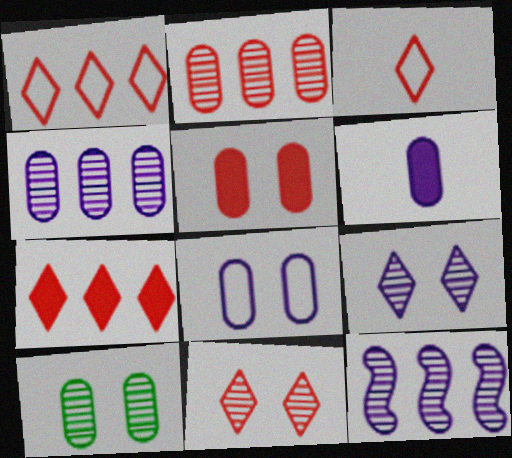[[3, 7, 11], 
[4, 6, 8], 
[5, 8, 10]]